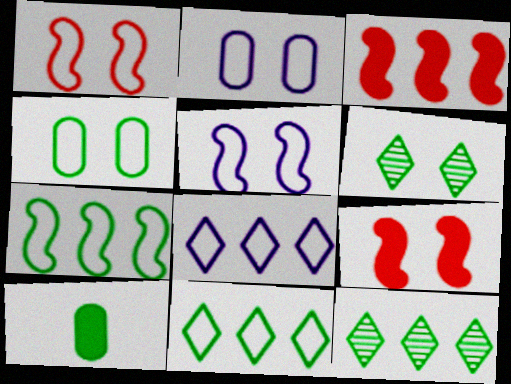[[2, 6, 9], 
[6, 7, 10]]